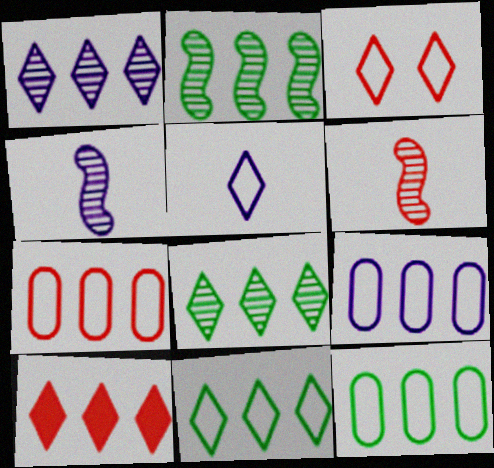[[1, 10, 11], 
[2, 9, 10], 
[3, 5, 11], 
[7, 9, 12]]